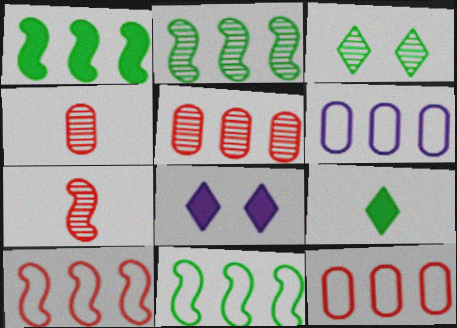[[1, 2, 11], 
[4, 8, 11]]